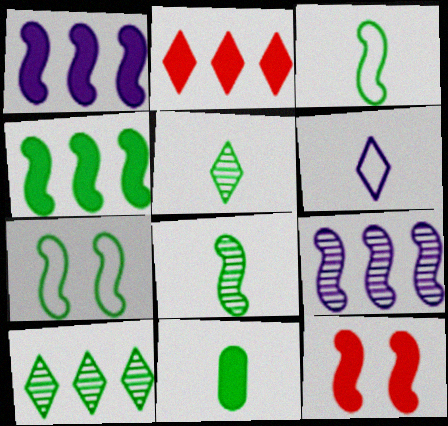[[3, 5, 11], 
[3, 9, 12], 
[4, 7, 8], 
[7, 10, 11]]